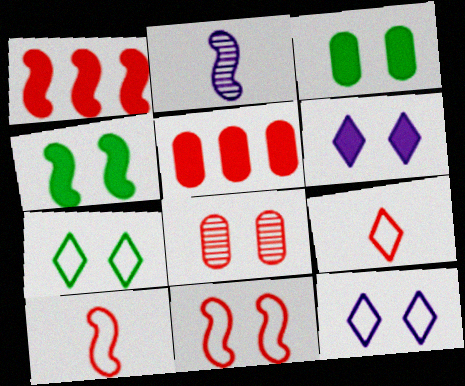[[1, 8, 9], 
[2, 5, 7], 
[4, 8, 12]]